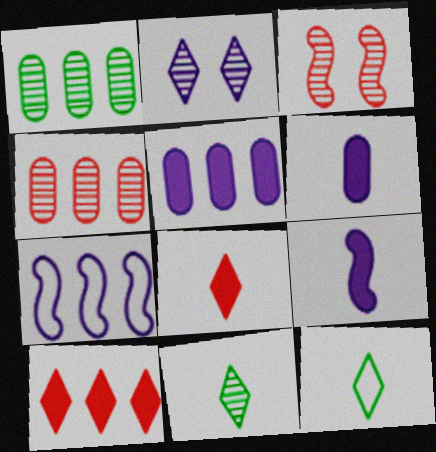[[1, 7, 10], 
[2, 6, 7], 
[2, 10, 12], 
[3, 5, 12]]